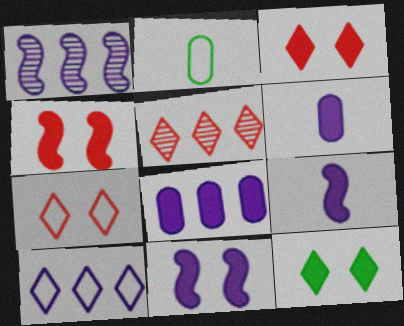[[1, 2, 3], 
[1, 8, 10], 
[2, 5, 11]]